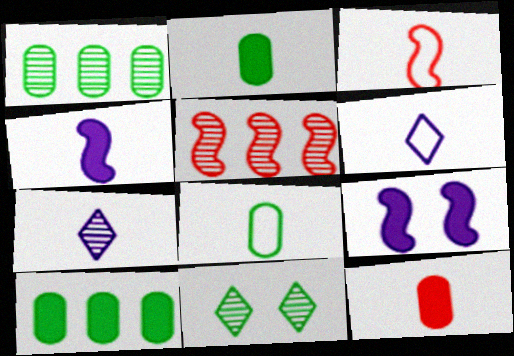[[2, 3, 7], 
[3, 6, 8]]